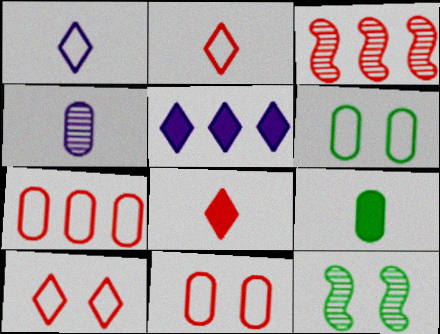[[3, 8, 11]]